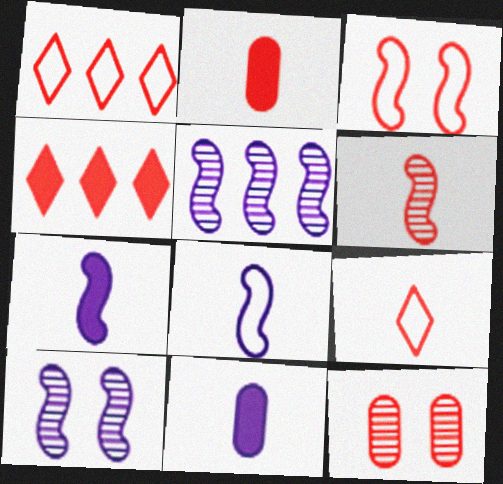[[2, 6, 9]]